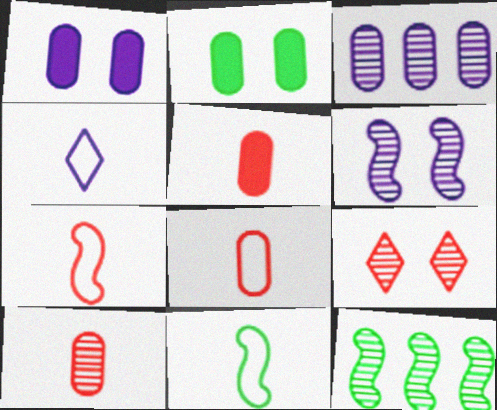[[2, 3, 8], 
[4, 8, 11], 
[5, 8, 10]]